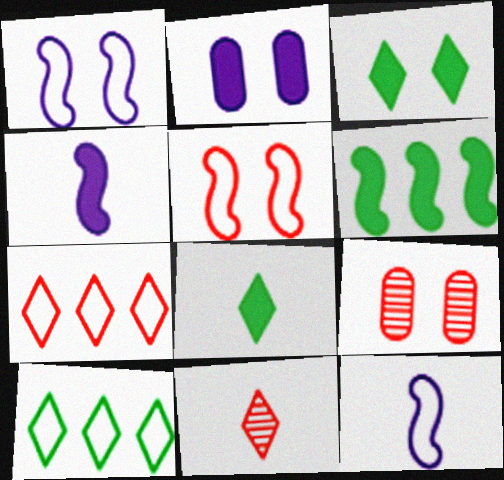[[1, 3, 9], 
[4, 9, 10]]